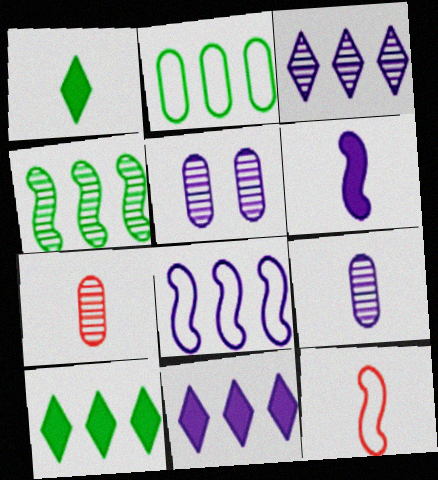[[1, 9, 12], 
[2, 4, 10], 
[5, 10, 12]]